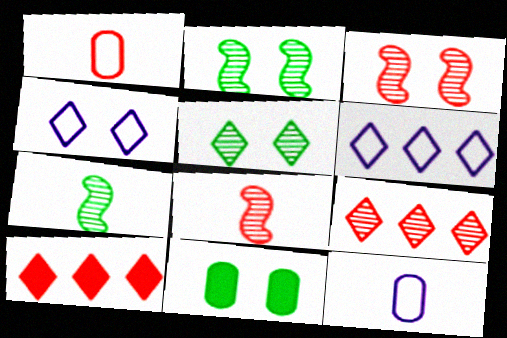[[1, 3, 10], 
[2, 10, 12], 
[3, 4, 11], 
[6, 8, 11]]